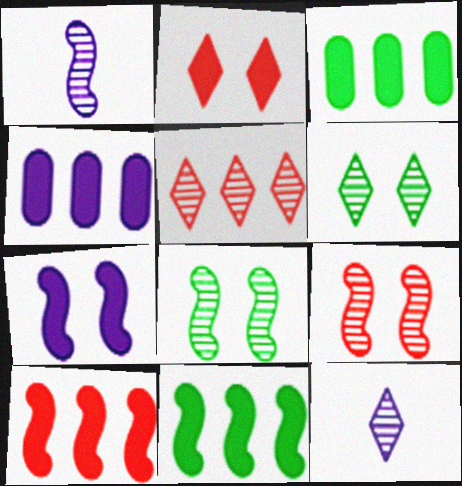[[5, 6, 12]]